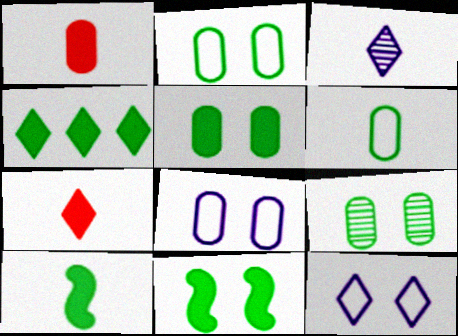[[2, 5, 9], 
[4, 5, 10]]